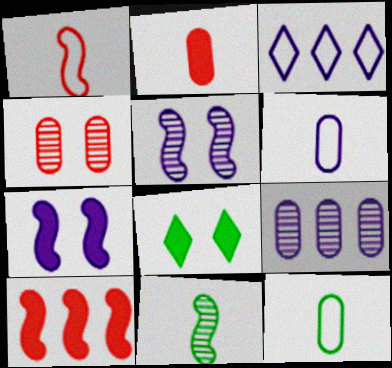[[1, 8, 9]]